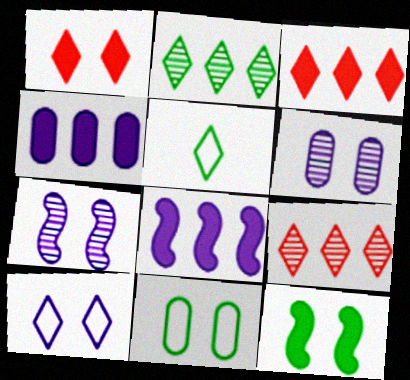[[1, 7, 11]]